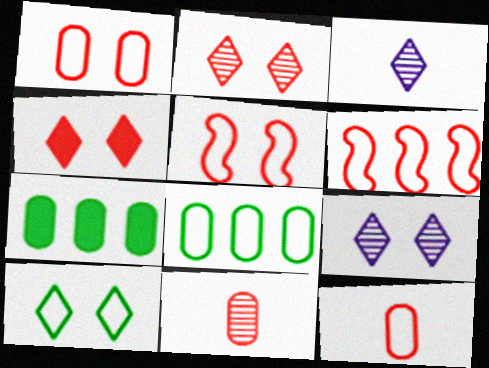[[3, 5, 7], 
[4, 6, 11], 
[4, 9, 10]]